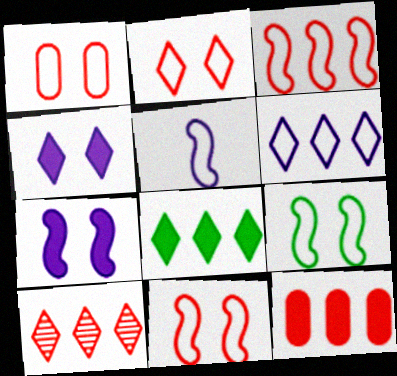[[1, 2, 11], 
[3, 5, 9], 
[3, 10, 12], 
[6, 8, 10]]